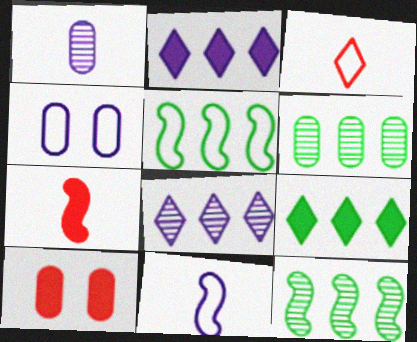[[3, 4, 5], 
[5, 6, 9]]